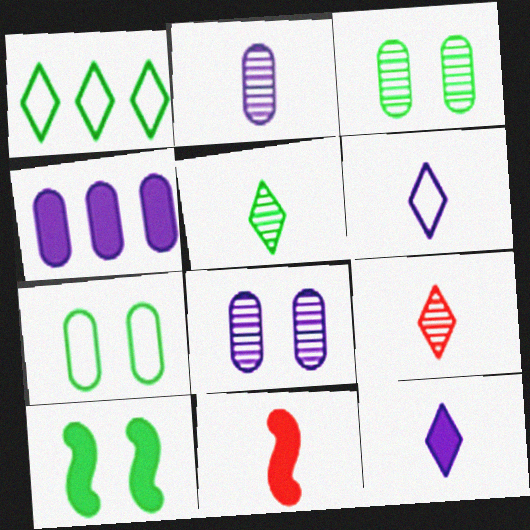[[1, 8, 11]]